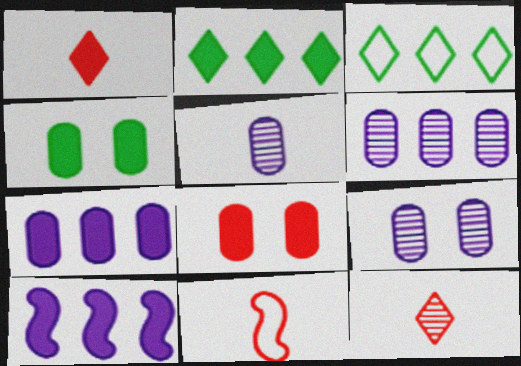[[1, 4, 10], 
[2, 9, 11], 
[5, 6, 9]]